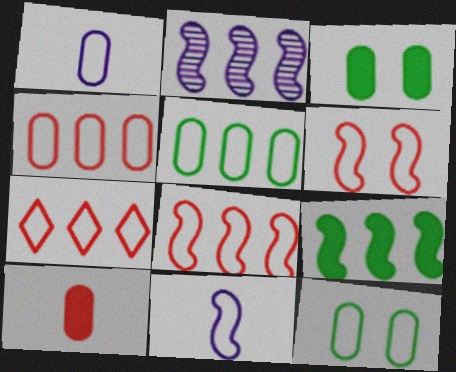[[1, 4, 12], 
[2, 8, 9], 
[4, 7, 8], 
[7, 11, 12]]